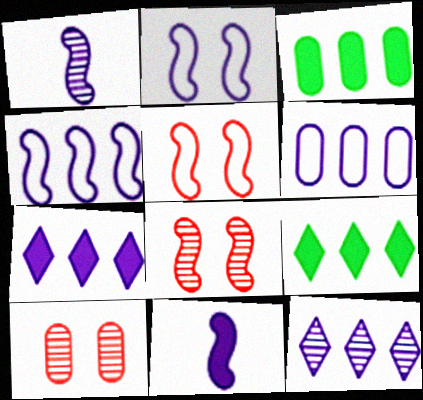[]